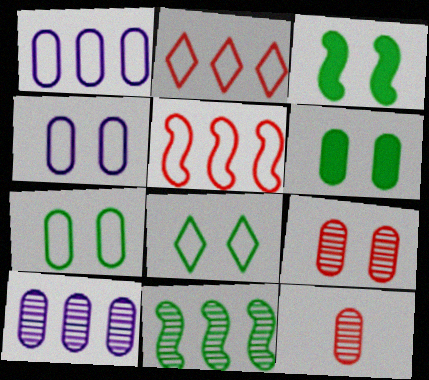[[1, 6, 12], 
[4, 6, 9]]